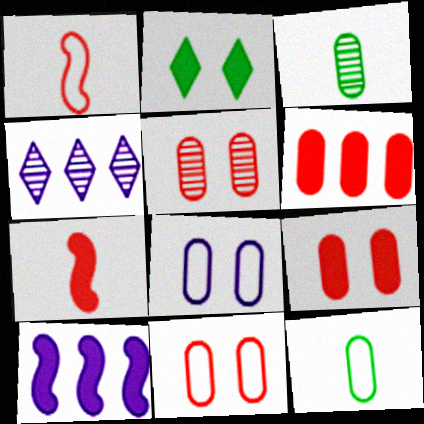[[3, 6, 8], 
[5, 9, 11]]